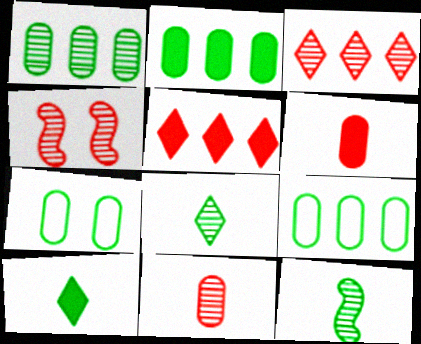[[1, 2, 9], 
[3, 4, 11]]